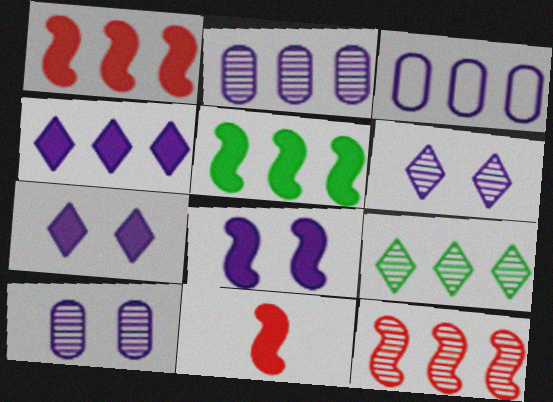[[1, 3, 9], 
[2, 9, 12], 
[5, 8, 11]]